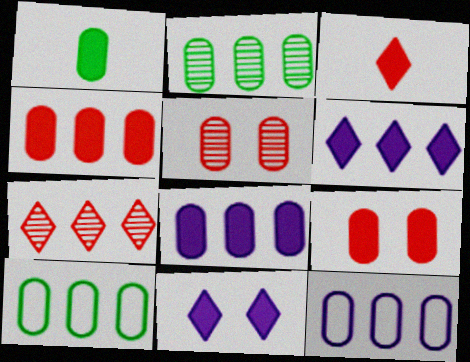[[1, 5, 12], 
[1, 8, 9], 
[2, 4, 12]]